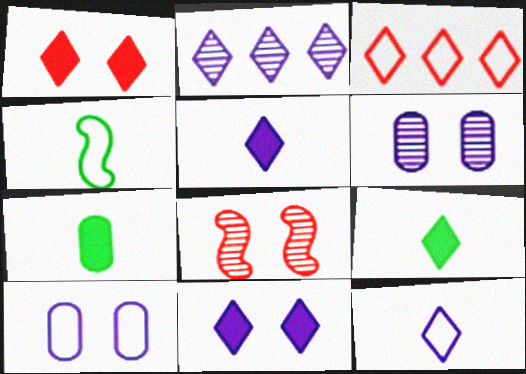[[2, 11, 12], 
[3, 4, 10]]